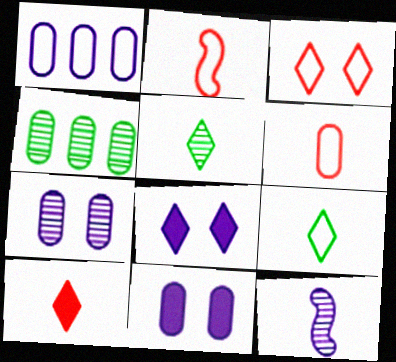[[1, 8, 12], 
[2, 4, 8], 
[4, 6, 11]]